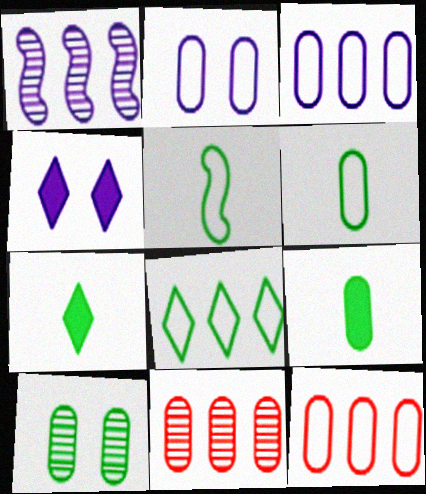[[2, 6, 12], 
[2, 9, 11], 
[4, 5, 11]]